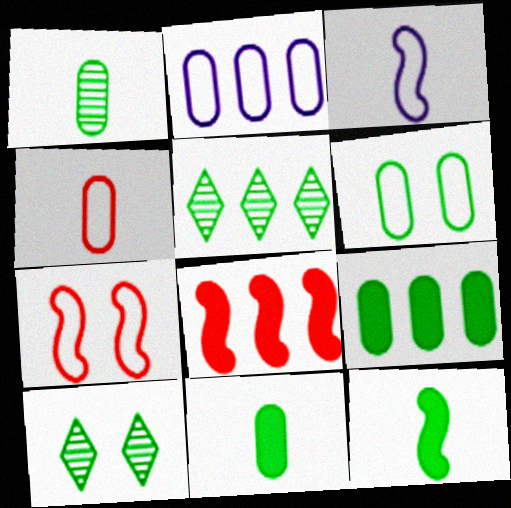[[1, 6, 9], 
[2, 4, 6], 
[2, 5, 8], 
[5, 6, 12]]